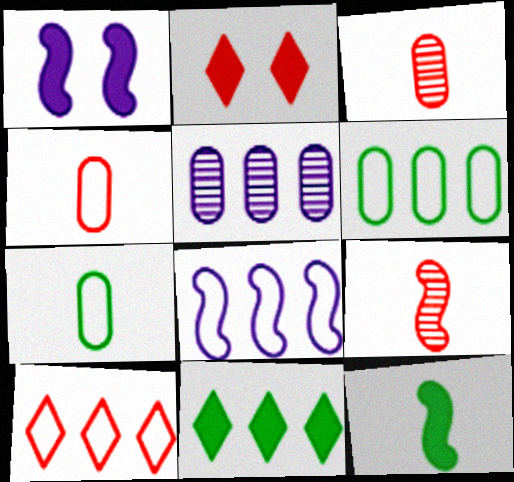[[6, 8, 10]]